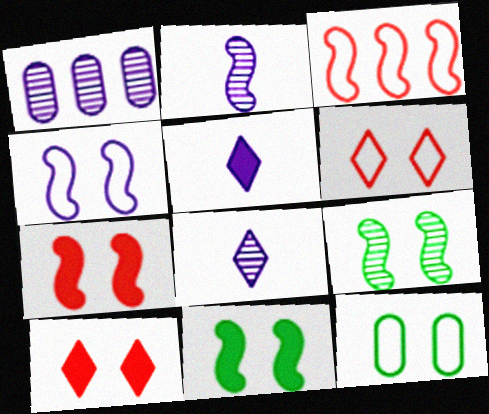[[1, 4, 5], 
[2, 3, 11], 
[4, 6, 12], 
[4, 7, 9]]